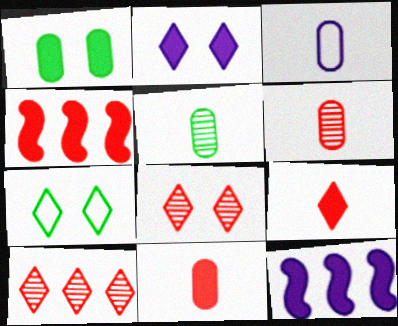[[1, 9, 12], 
[2, 7, 8], 
[3, 5, 11], 
[6, 7, 12]]